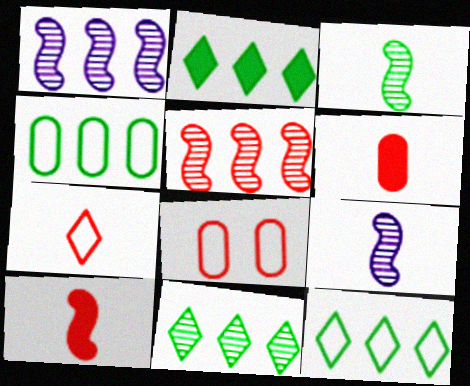[[2, 8, 9], 
[2, 11, 12]]